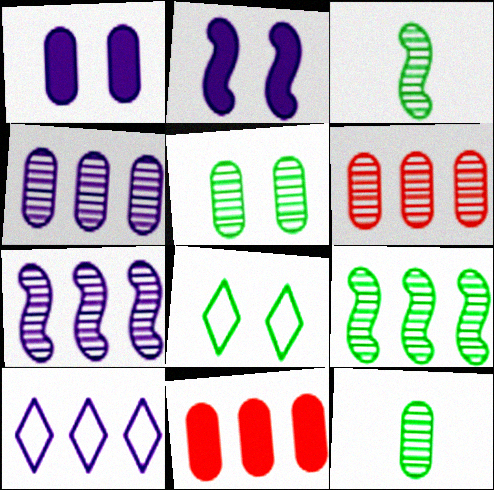[[9, 10, 11]]